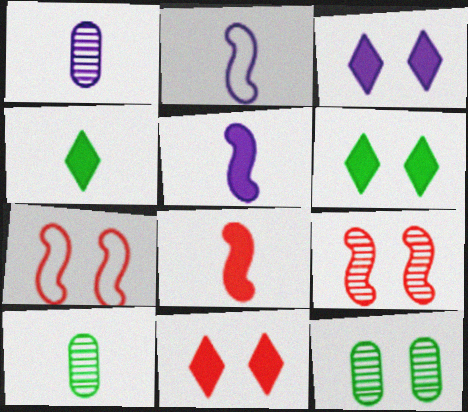[[3, 6, 11], 
[3, 7, 12]]